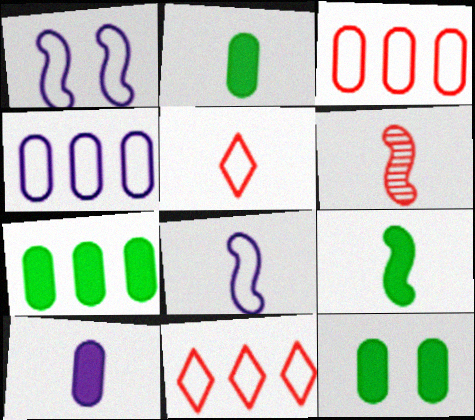[[2, 7, 12], 
[6, 8, 9]]